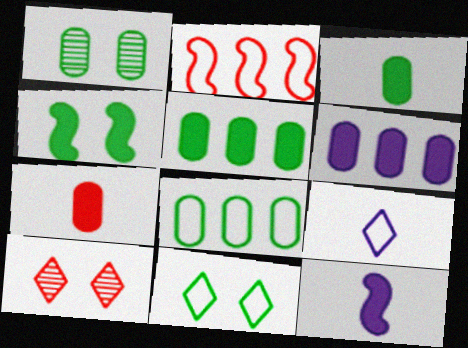[[1, 3, 8], 
[1, 4, 11], 
[2, 7, 10], 
[8, 10, 12]]